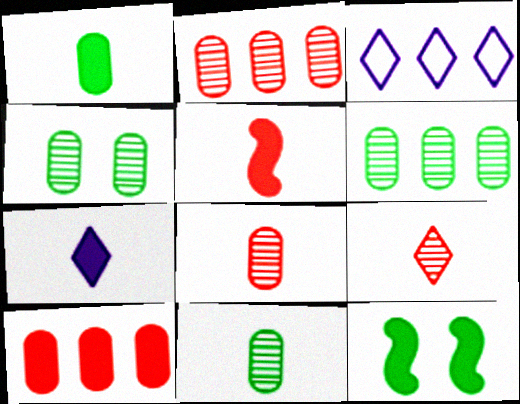[[1, 5, 7], 
[3, 4, 5], 
[3, 8, 12], 
[4, 6, 11], 
[7, 10, 12]]